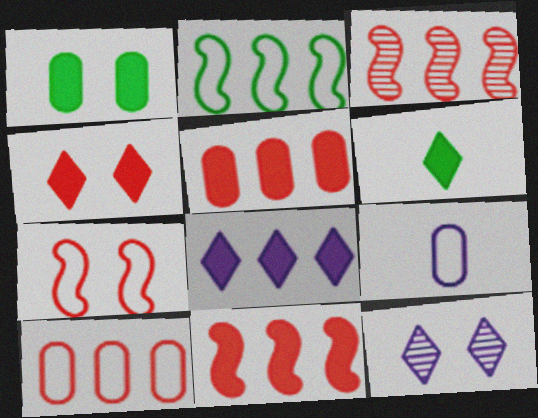[[1, 7, 12], 
[4, 6, 8]]